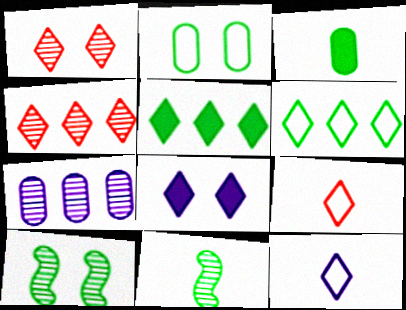[[1, 5, 12], 
[1, 7, 11], 
[2, 5, 11], 
[3, 6, 10]]